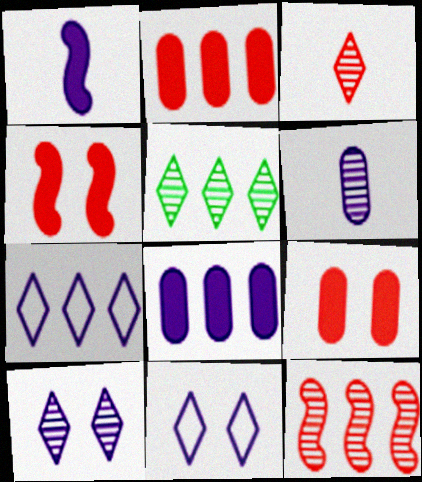[[3, 5, 10]]